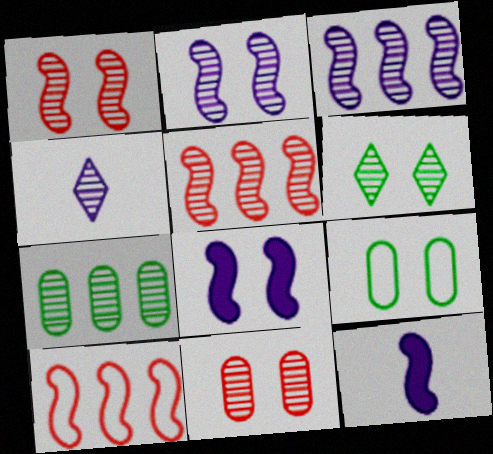[[1, 4, 7], 
[2, 6, 11]]